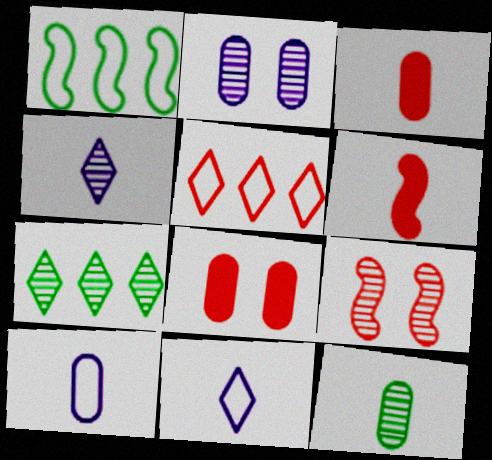[[1, 4, 8], 
[3, 5, 9], 
[3, 10, 12], 
[6, 11, 12]]